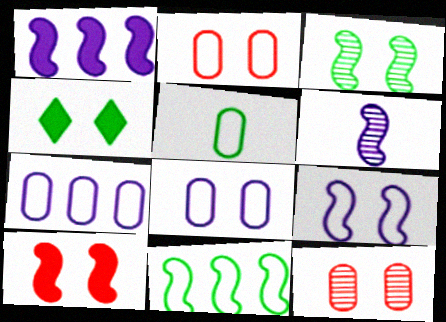[[1, 6, 9], 
[2, 5, 7], 
[3, 9, 10], 
[4, 9, 12], 
[6, 10, 11]]